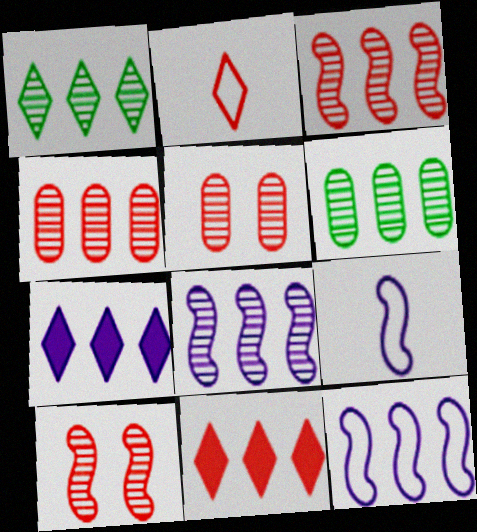[[1, 4, 8], 
[6, 11, 12]]